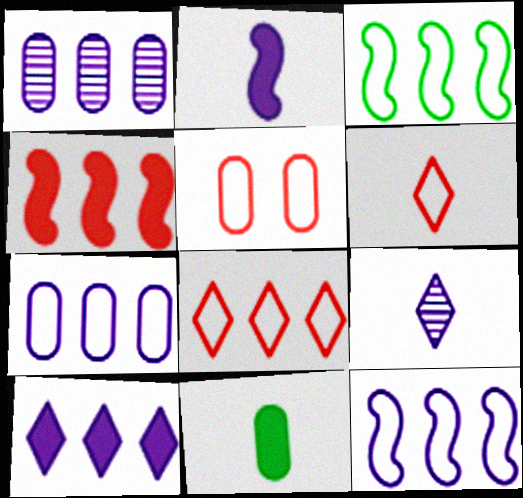[[1, 5, 11], 
[1, 10, 12], 
[3, 7, 8]]